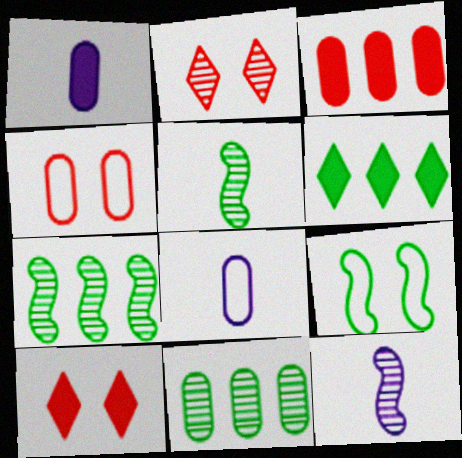[[1, 4, 11], 
[2, 11, 12], 
[4, 6, 12], 
[7, 8, 10]]